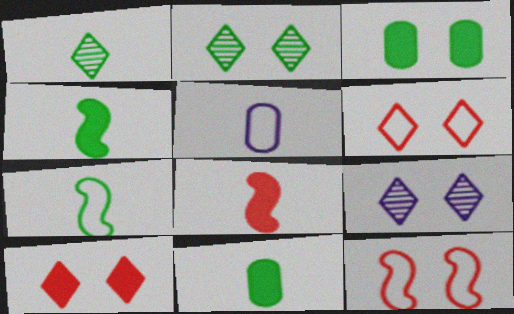[[1, 5, 8], 
[1, 7, 11], 
[3, 9, 12]]